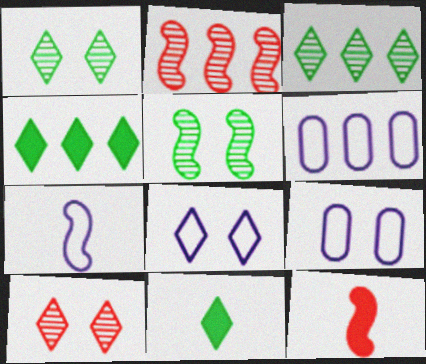[[1, 6, 12], 
[2, 4, 6], 
[2, 9, 11], 
[3, 9, 12], 
[6, 7, 8]]